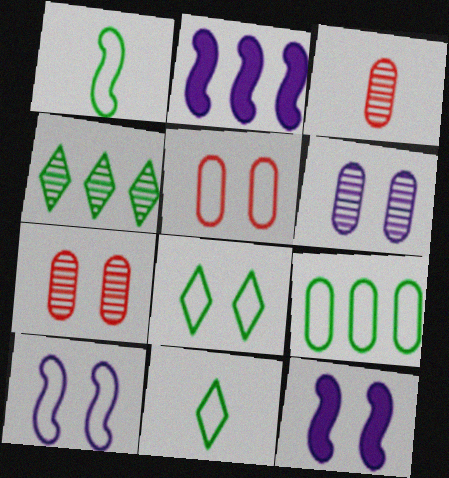[[1, 8, 9], 
[2, 3, 8], 
[2, 7, 11], 
[5, 8, 10], 
[7, 8, 12]]